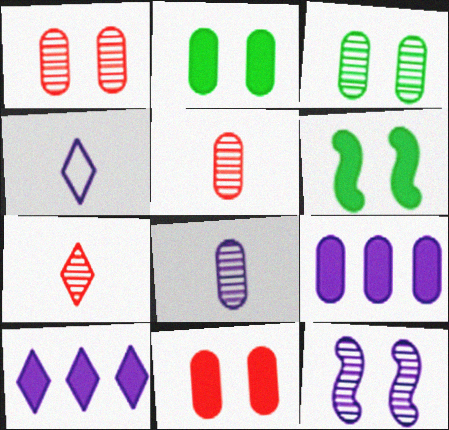[[4, 9, 12]]